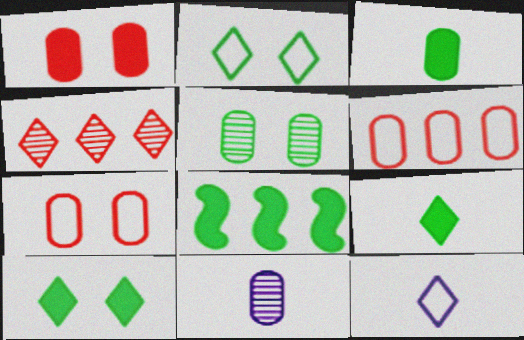[[3, 8, 10], 
[4, 10, 12]]